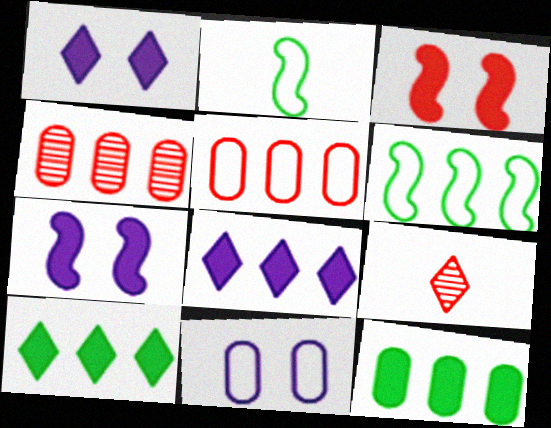[[1, 2, 4], 
[3, 5, 9], 
[4, 6, 8]]